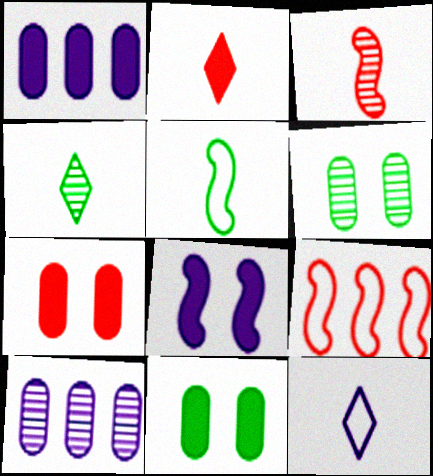[[2, 4, 12], 
[8, 10, 12]]